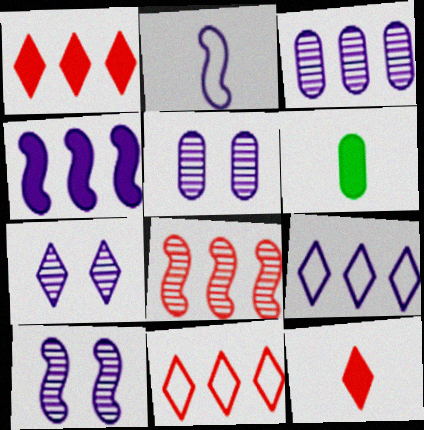[[2, 4, 10], 
[3, 4, 9], 
[5, 7, 10], 
[6, 10, 11]]